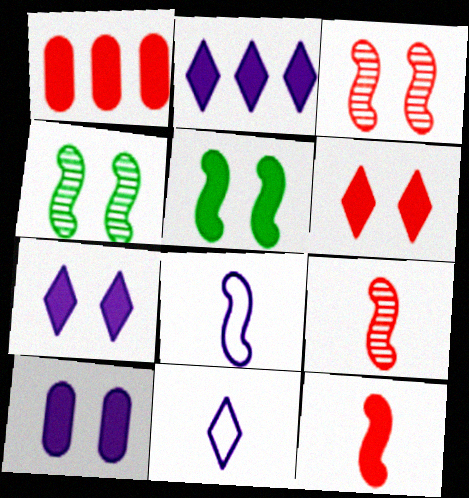[[1, 4, 11], 
[1, 6, 12], 
[5, 6, 10]]